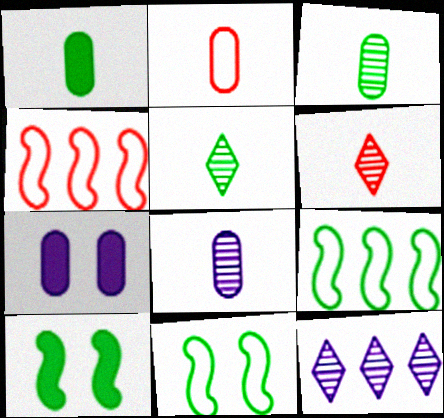[[1, 2, 8], 
[2, 10, 12], 
[4, 5, 7], 
[6, 7, 9]]